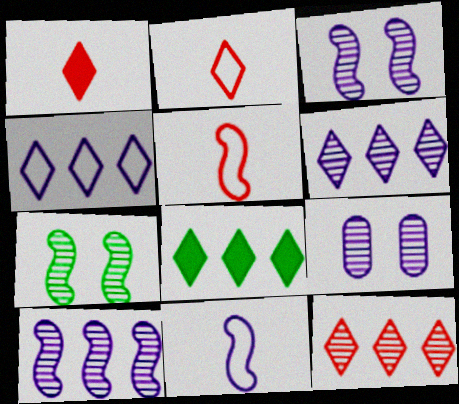[[4, 8, 12], 
[5, 8, 9]]